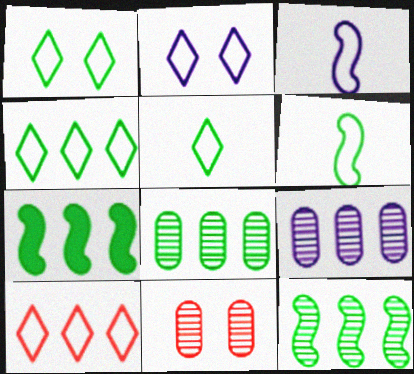[[1, 4, 5], 
[2, 5, 10], 
[4, 7, 8], 
[7, 9, 10]]